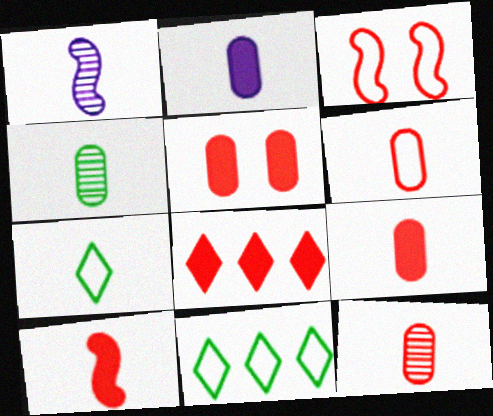[[1, 5, 11], 
[1, 7, 9], 
[2, 4, 6], 
[3, 8, 12], 
[5, 8, 10], 
[6, 9, 12]]